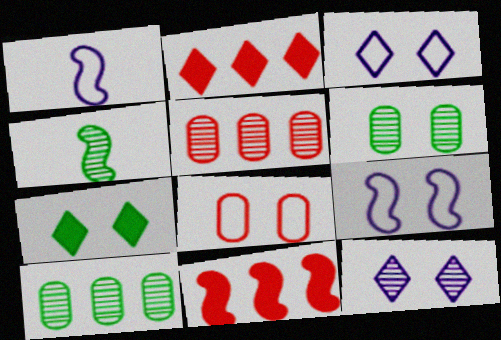[[1, 2, 6], 
[1, 5, 7], 
[4, 5, 12], 
[4, 9, 11]]